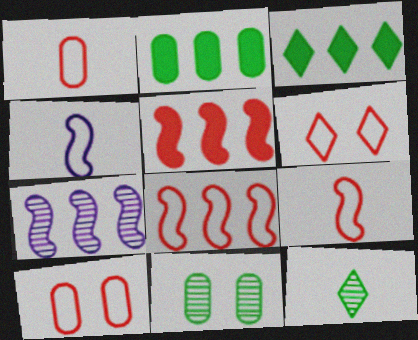[[1, 6, 8]]